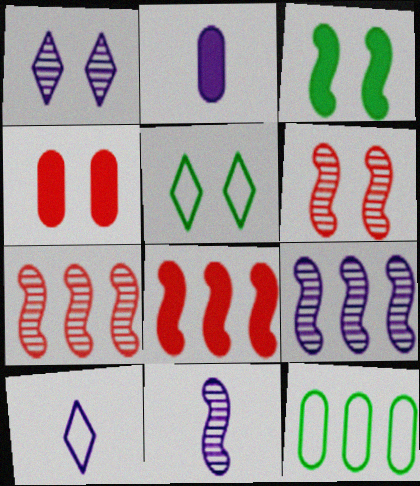[[2, 5, 7], 
[2, 10, 11]]